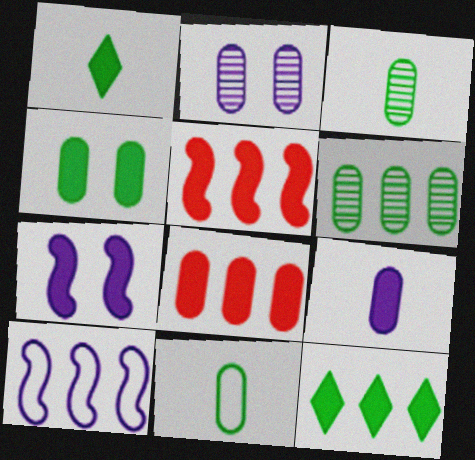[[1, 7, 8], 
[2, 8, 11], 
[4, 6, 11], 
[4, 8, 9]]